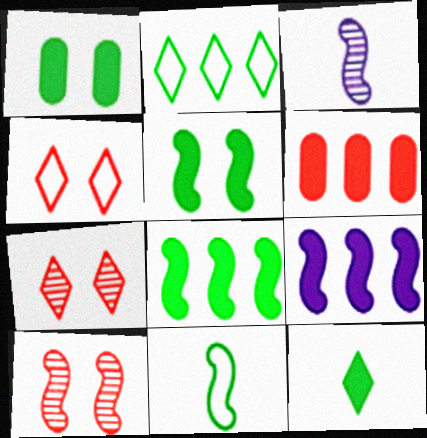[[1, 8, 12], 
[9, 10, 11]]